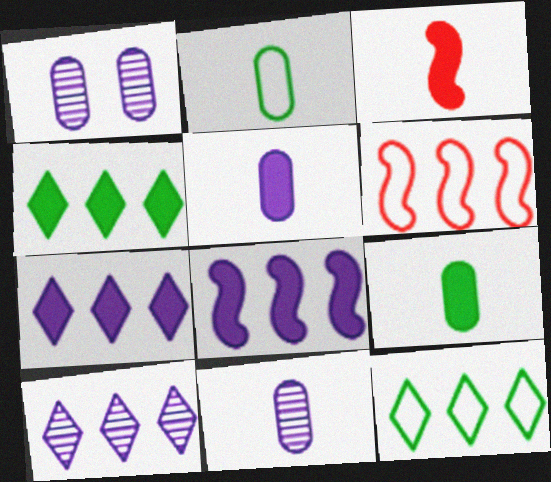[[1, 3, 12]]